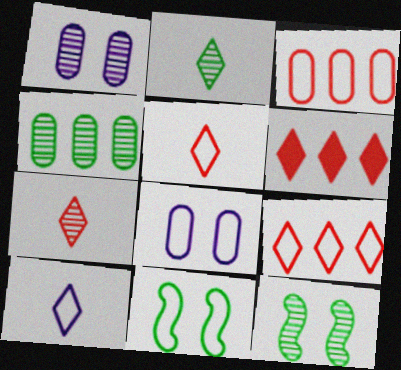[[2, 4, 12], 
[3, 10, 11]]